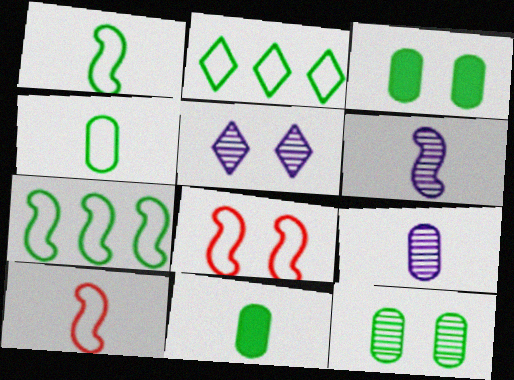[[3, 5, 8]]